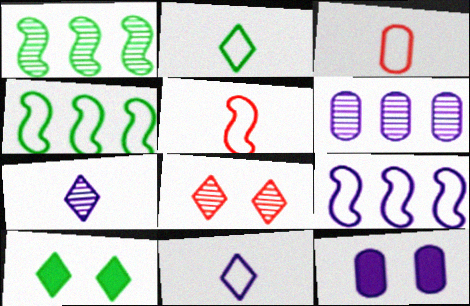[[5, 6, 10], 
[7, 9, 12]]